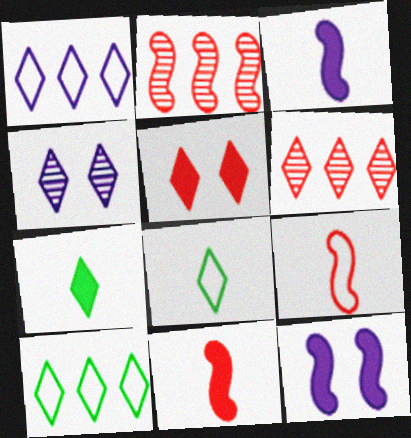[]